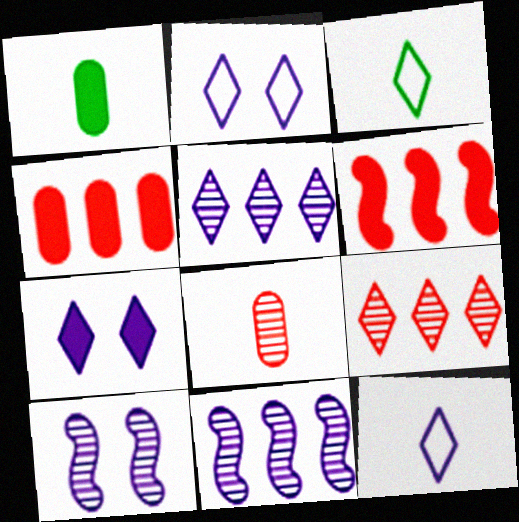[[1, 6, 7], 
[3, 4, 10], 
[3, 7, 9], 
[5, 7, 12]]